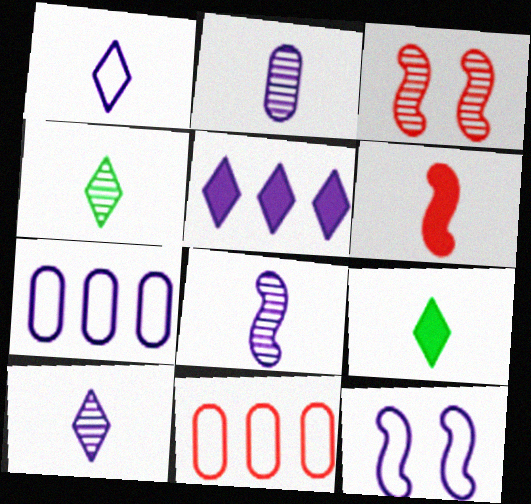[[1, 7, 12], 
[2, 5, 12], 
[2, 8, 10], 
[3, 7, 9]]